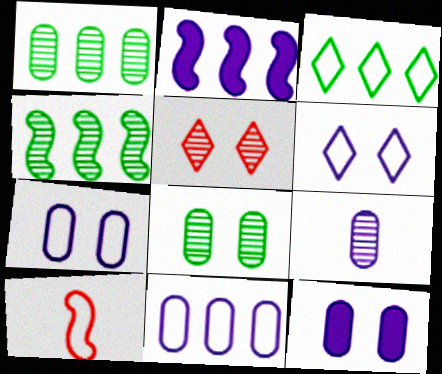[[2, 6, 9], 
[3, 7, 10], 
[4, 5, 9], 
[9, 11, 12]]